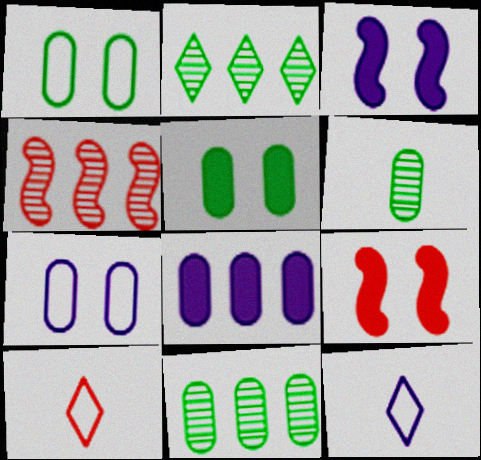[[3, 10, 11], 
[4, 5, 12], 
[9, 11, 12]]